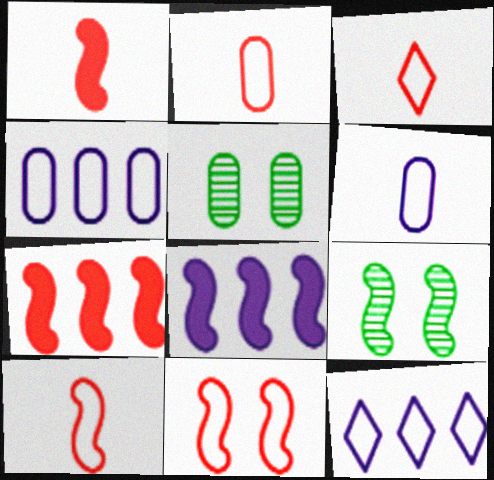[[1, 5, 12], 
[2, 3, 10], 
[3, 5, 8], 
[8, 9, 10]]